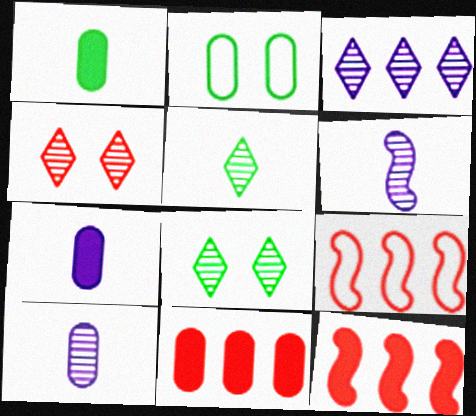[[2, 10, 11], 
[3, 4, 5], 
[7, 8, 9]]